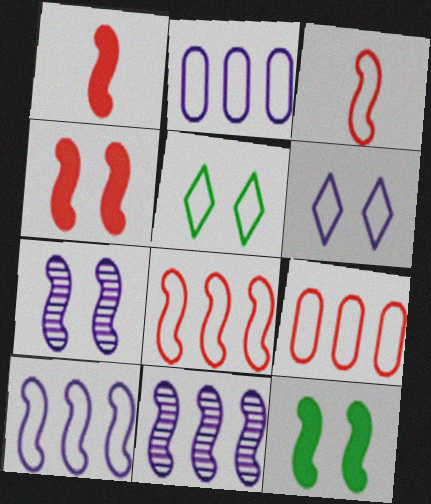[[2, 3, 5], 
[3, 11, 12]]